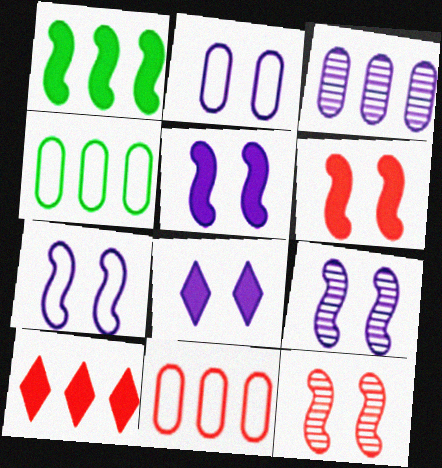[[2, 8, 9], 
[5, 7, 9]]